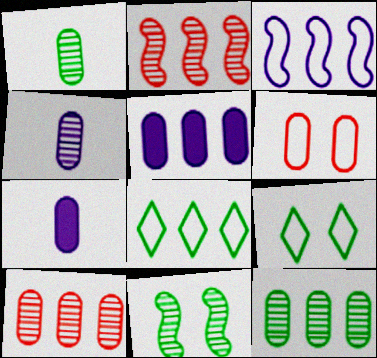[[1, 5, 6], 
[2, 5, 8], 
[2, 7, 9], 
[6, 7, 12]]